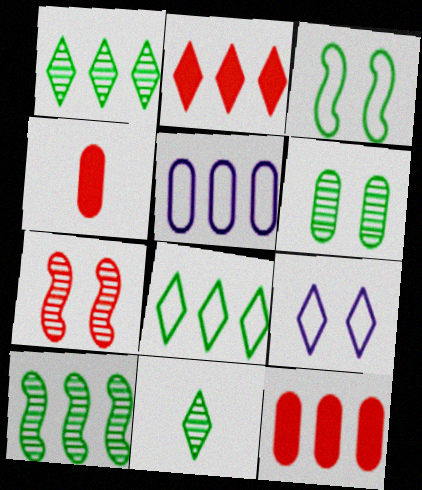[[2, 5, 10], 
[2, 9, 11], 
[4, 5, 6], 
[4, 9, 10], 
[6, 10, 11]]